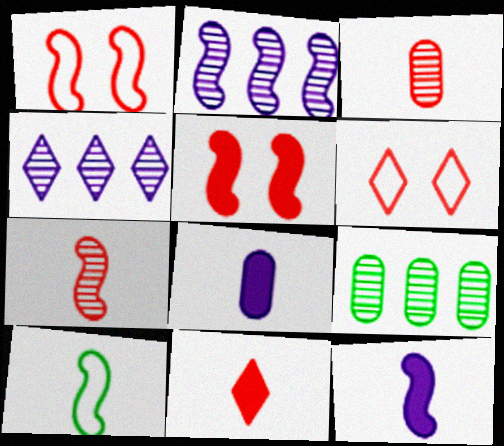[[2, 5, 10], 
[6, 9, 12], 
[7, 10, 12]]